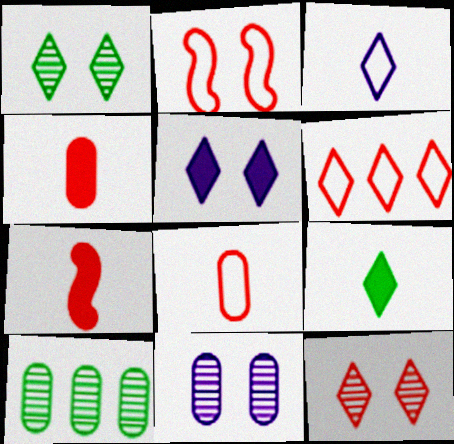[[2, 6, 8]]